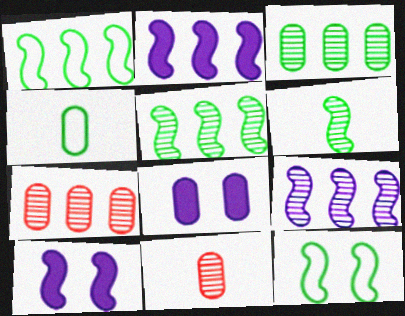[[4, 7, 8]]